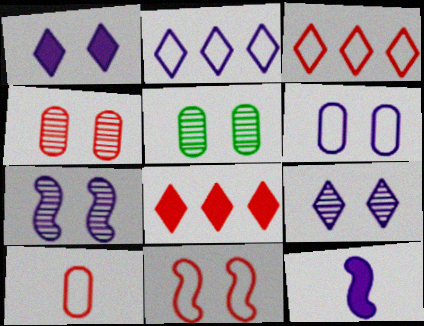[[1, 5, 11], 
[1, 6, 7], 
[3, 5, 12], 
[3, 10, 11]]